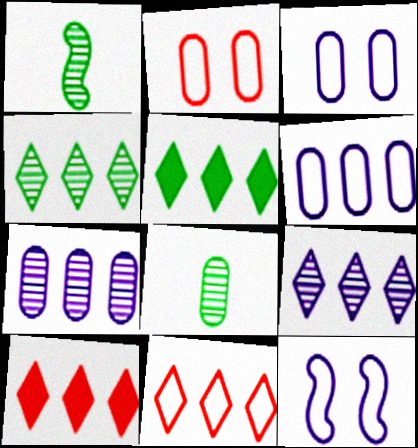[[1, 3, 10], 
[5, 9, 11], 
[8, 10, 12]]